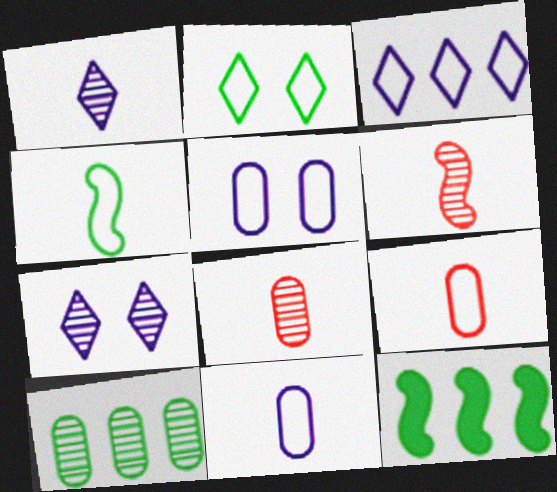[[6, 7, 10], 
[7, 9, 12]]